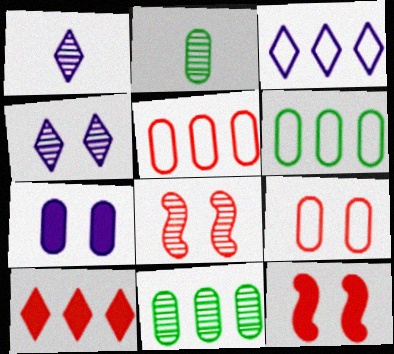[[1, 6, 12], 
[1, 8, 11], 
[2, 3, 12], 
[2, 5, 7]]